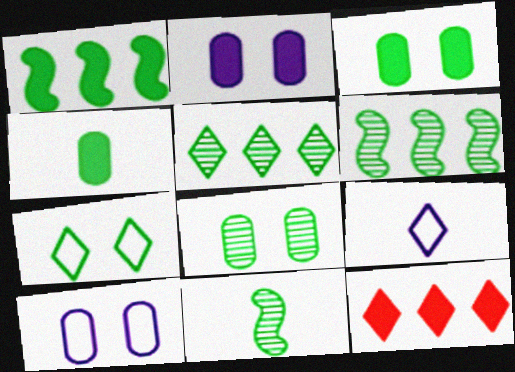[[4, 6, 7], 
[5, 8, 11], 
[10, 11, 12]]